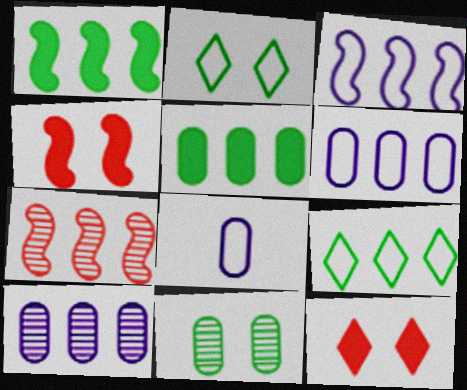[[1, 3, 7]]